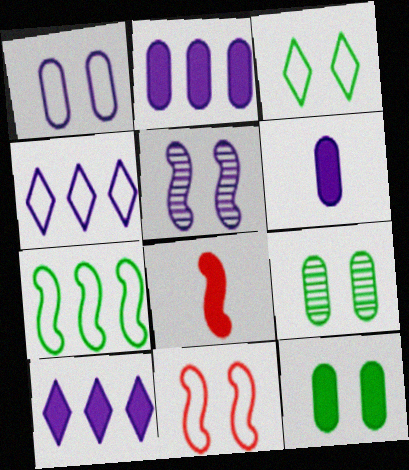[[1, 3, 11], 
[4, 5, 6], 
[4, 8, 9], 
[5, 7, 8], 
[8, 10, 12]]